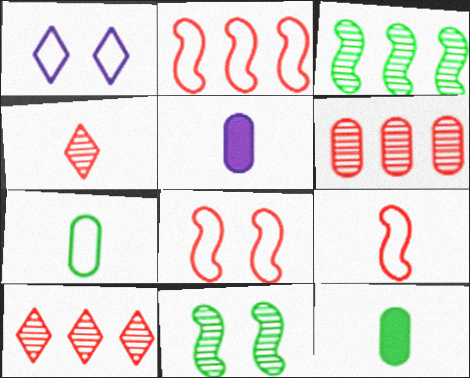[[1, 2, 7], 
[2, 8, 9]]